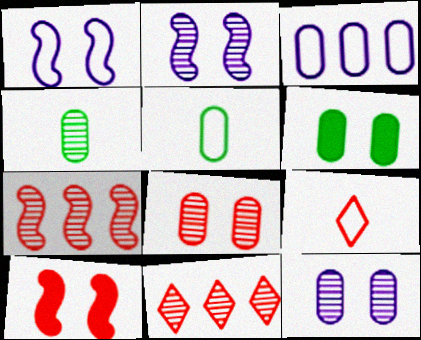[[2, 4, 11]]